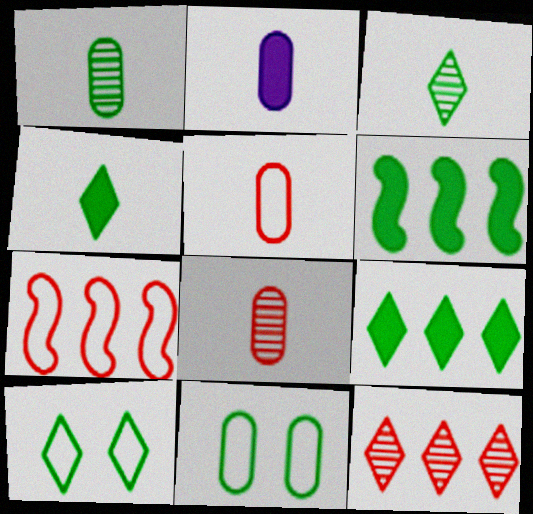[[1, 2, 5], 
[1, 6, 10], 
[3, 6, 11], 
[3, 9, 10]]